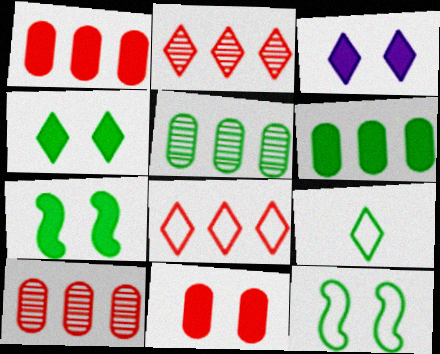[[2, 3, 9], 
[3, 7, 11], 
[5, 7, 9]]